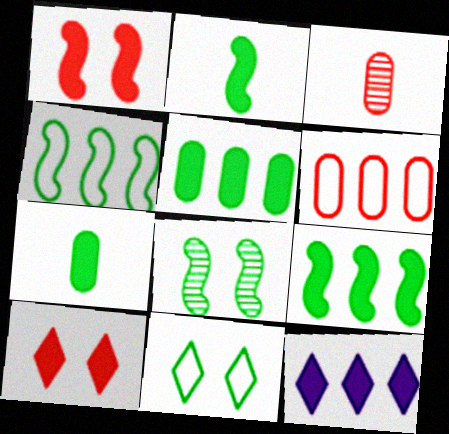[[1, 7, 12], 
[2, 4, 8]]